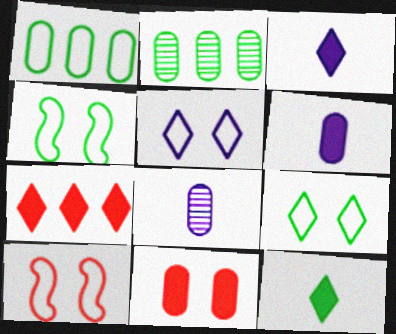[[1, 8, 11], 
[2, 3, 10], 
[2, 4, 12], 
[4, 7, 8]]